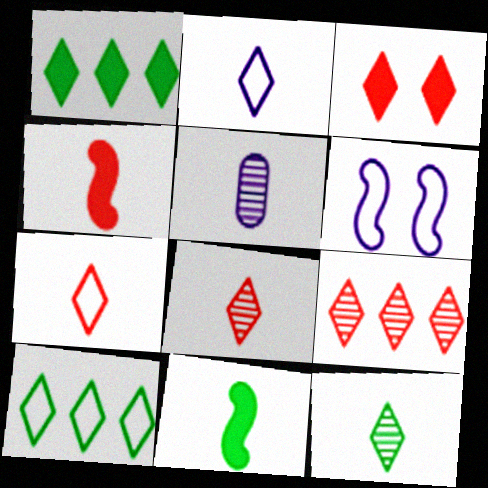[[3, 7, 9], 
[5, 7, 11]]